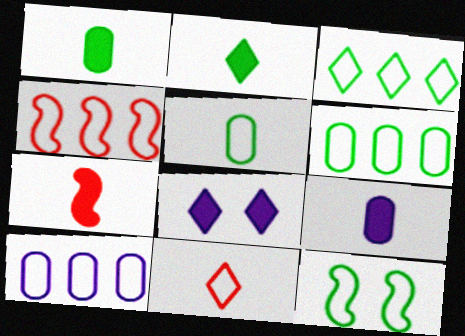[[2, 7, 9], 
[3, 4, 10], 
[3, 5, 12], 
[10, 11, 12]]